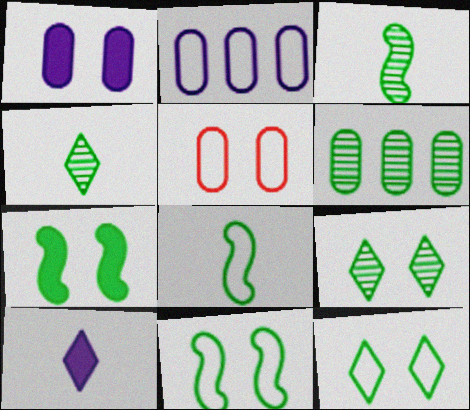[[3, 6, 9]]